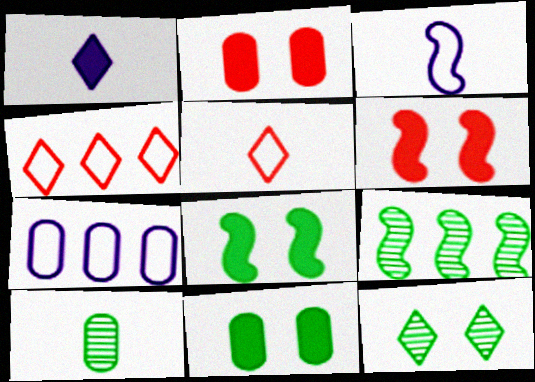[[1, 4, 12], 
[2, 7, 10], 
[3, 6, 9], 
[9, 10, 12]]